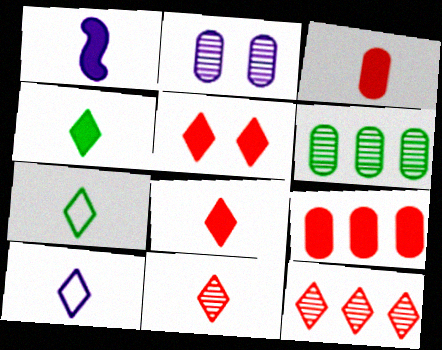[[1, 3, 4], 
[4, 10, 11]]